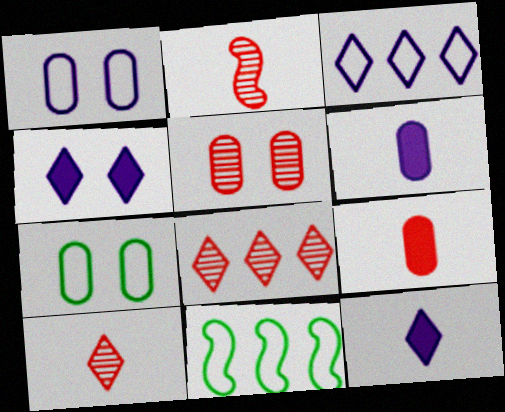[[2, 5, 8], 
[5, 11, 12]]